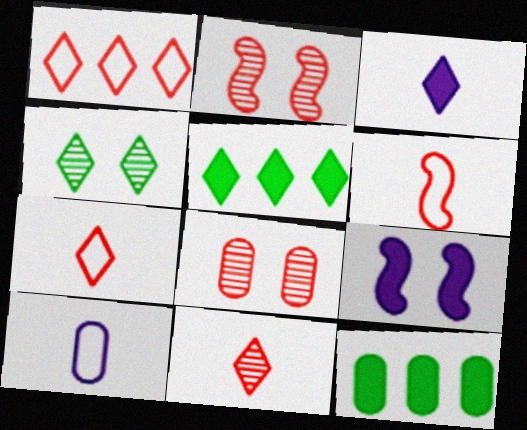[[1, 3, 4], 
[2, 5, 10], 
[8, 10, 12]]